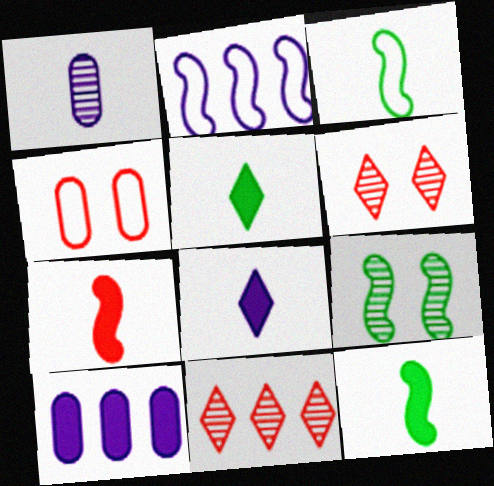[[1, 9, 11], 
[2, 7, 9], 
[3, 6, 10], 
[4, 7, 11]]